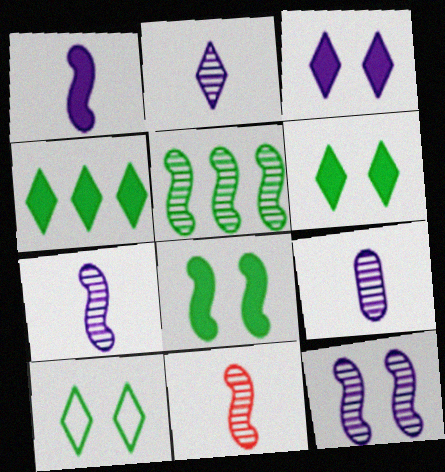[[2, 7, 9], 
[5, 11, 12]]